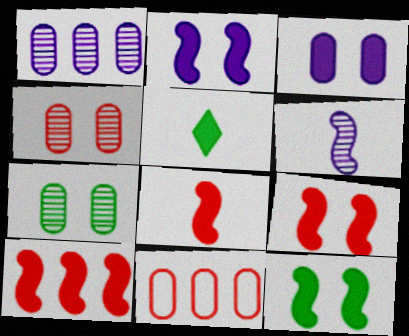[[2, 9, 12], 
[3, 5, 10], 
[8, 9, 10]]